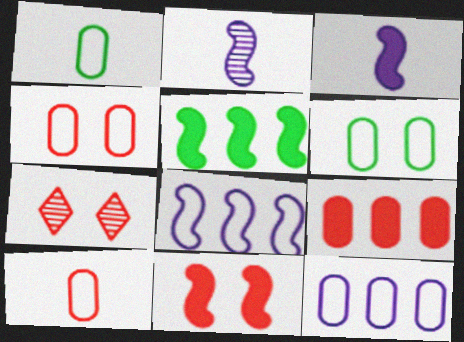[[1, 4, 12], 
[3, 5, 11], 
[4, 7, 11], 
[6, 10, 12]]